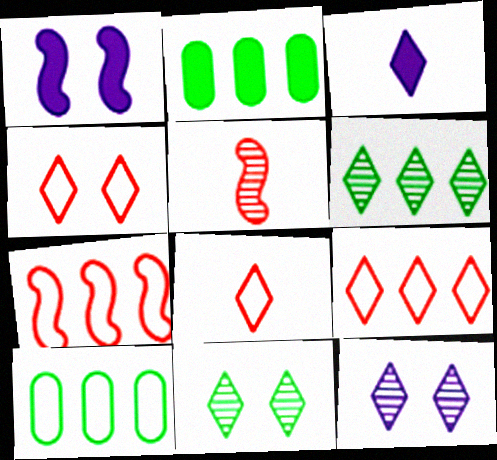[[3, 4, 6], 
[3, 9, 11], 
[4, 8, 9]]